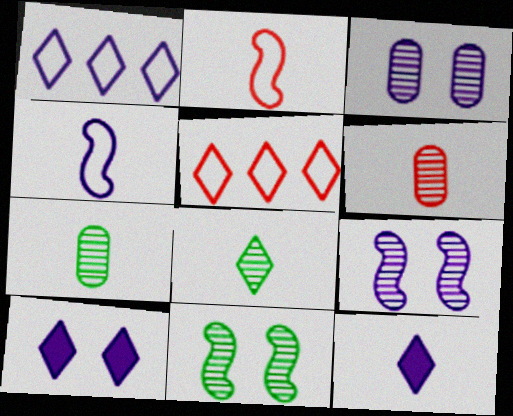[[2, 7, 12], 
[5, 8, 10]]